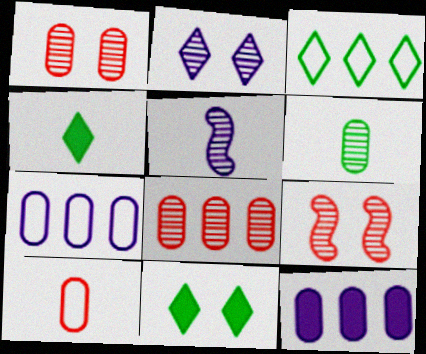[[4, 5, 10], 
[4, 7, 9]]